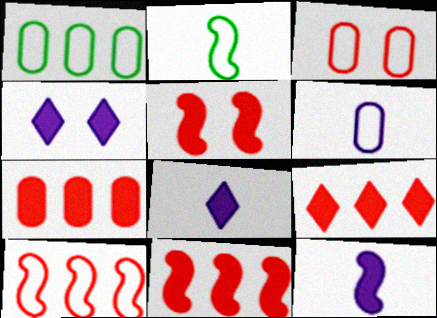[[1, 3, 6], 
[7, 9, 11]]